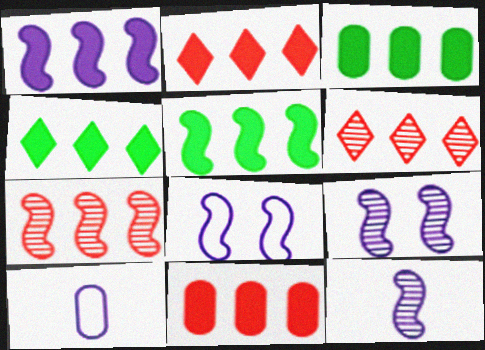[[1, 2, 3], 
[1, 4, 11], 
[1, 8, 12], 
[3, 4, 5]]